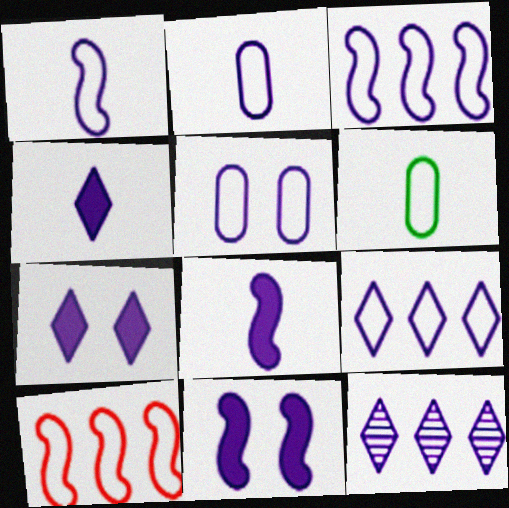[[1, 5, 9], 
[2, 11, 12], 
[5, 8, 12]]